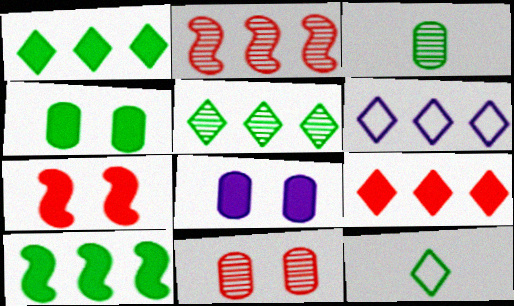[[2, 8, 12], 
[3, 6, 7], 
[5, 6, 9]]